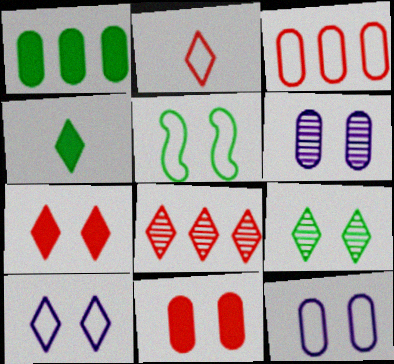[[2, 7, 8], 
[4, 8, 10], 
[5, 6, 7], 
[7, 9, 10]]